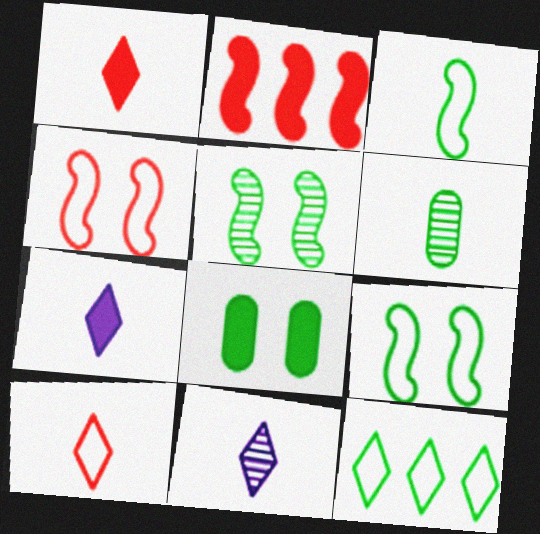[[2, 7, 8]]